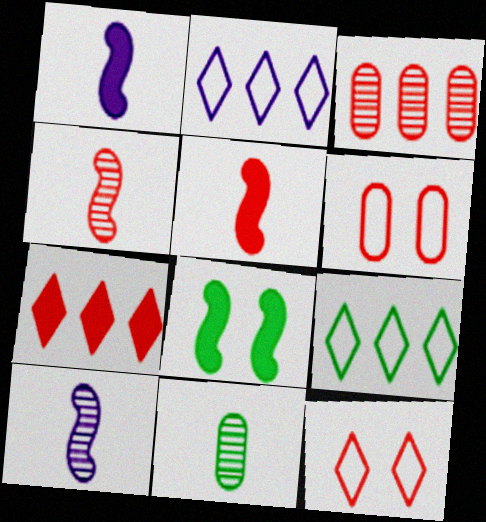[[3, 5, 12], 
[4, 6, 7], 
[8, 9, 11]]